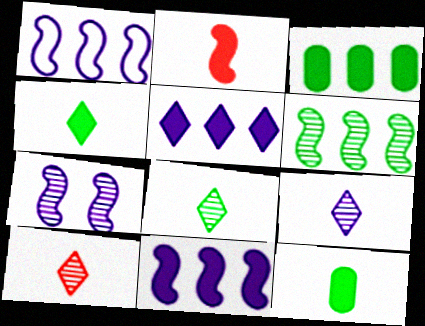[[8, 9, 10]]